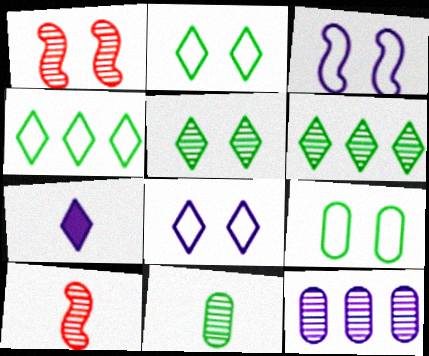[[3, 7, 12], 
[5, 10, 12]]